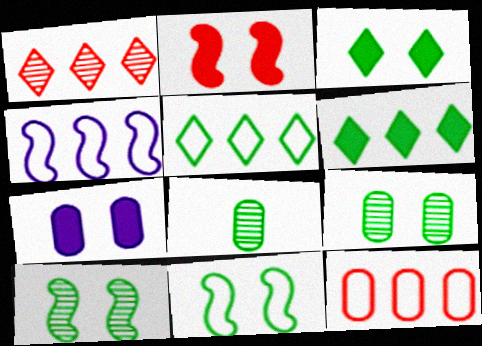[[2, 3, 7], 
[3, 9, 11], 
[4, 5, 12], 
[6, 8, 11], 
[7, 8, 12]]